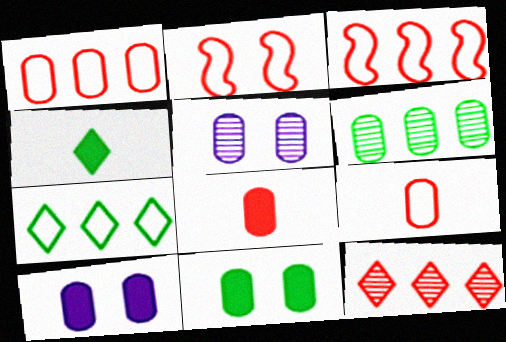[[2, 8, 12], 
[3, 4, 5], 
[6, 9, 10]]